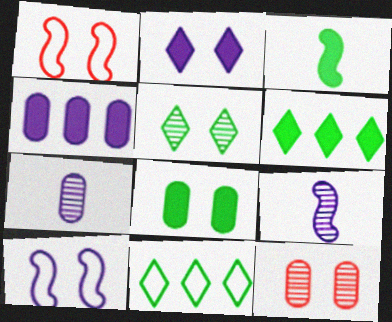[[1, 6, 7], 
[3, 6, 8]]